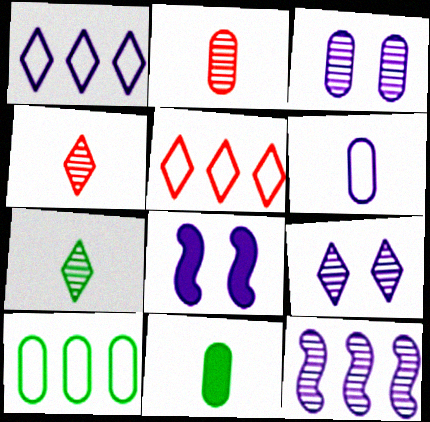[[2, 6, 11], 
[4, 8, 10]]